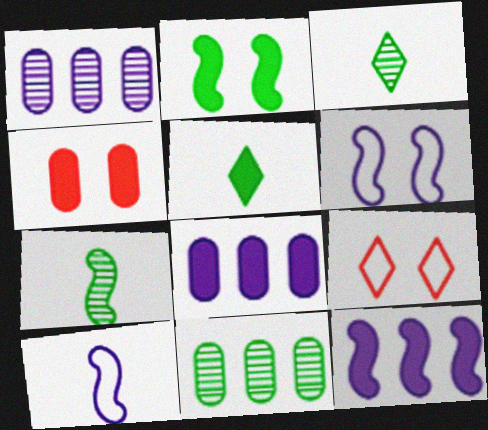[[4, 5, 12], 
[7, 8, 9]]